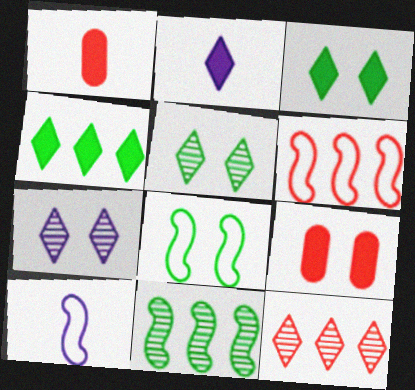[[6, 8, 10], 
[7, 8, 9]]